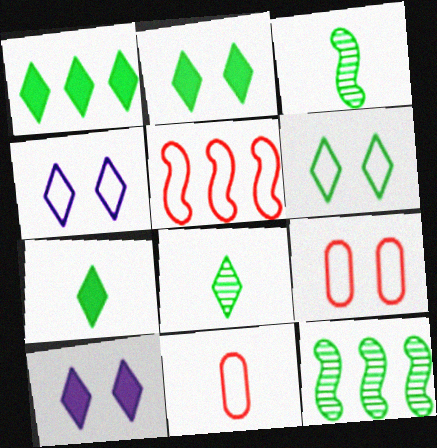[[1, 2, 7], 
[1, 6, 8], 
[10, 11, 12]]